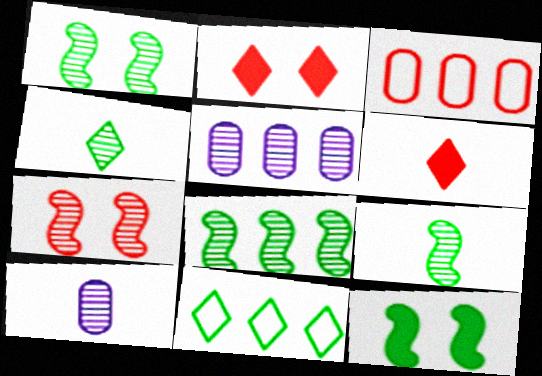[[1, 8, 9], 
[3, 6, 7], 
[4, 5, 7]]